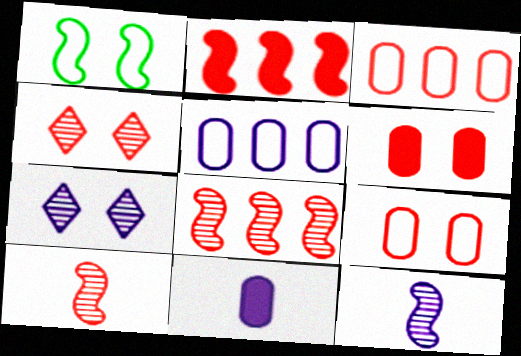[[1, 2, 12], 
[1, 6, 7]]